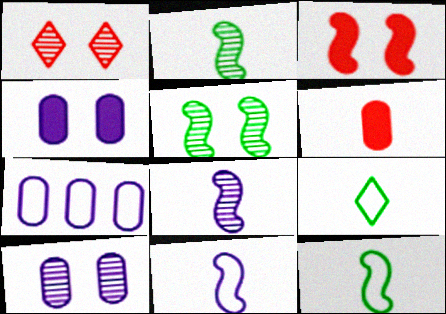[[1, 5, 10], 
[6, 8, 9]]